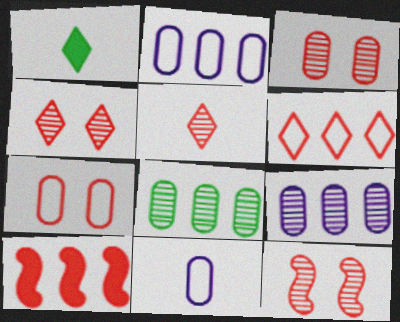[[1, 2, 12], 
[3, 4, 12], 
[5, 7, 10]]